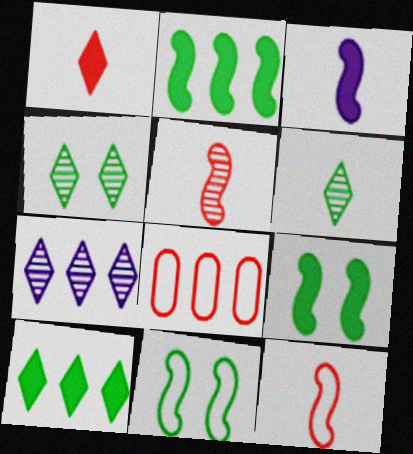[[2, 7, 8], 
[3, 4, 8]]